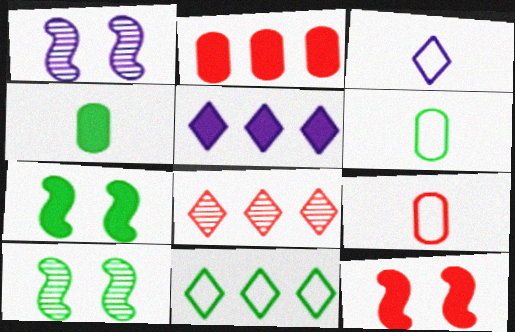[[2, 3, 10], 
[4, 5, 12], 
[4, 10, 11], 
[5, 8, 11], 
[5, 9, 10], 
[8, 9, 12]]